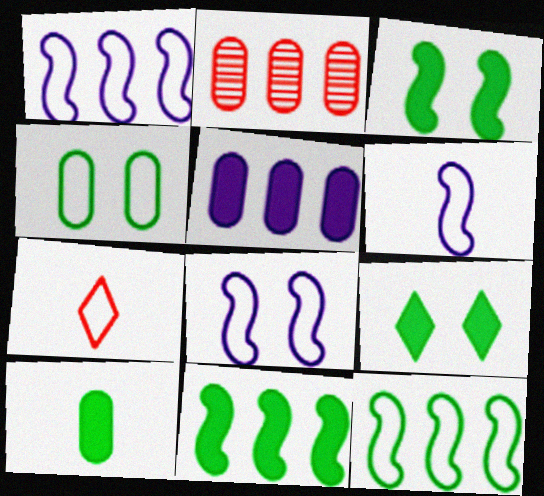[[1, 4, 7], 
[1, 6, 8], 
[2, 6, 9], 
[9, 10, 11]]